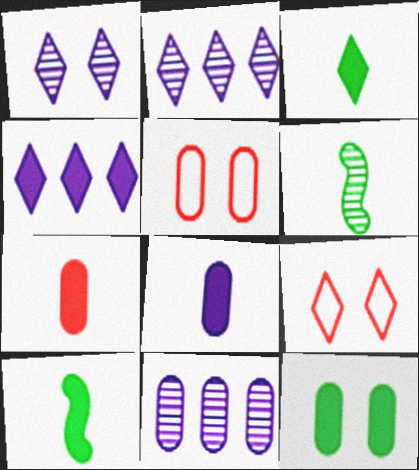[[2, 3, 9], 
[2, 5, 10], 
[4, 5, 6], 
[9, 10, 11]]